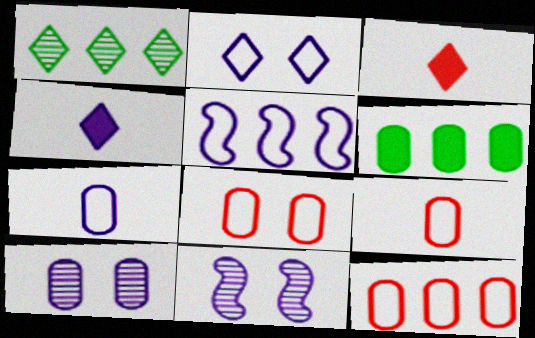[[1, 2, 3], 
[2, 5, 7], 
[4, 5, 10], 
[6, 9, 10], 
[8, 9, 12]]